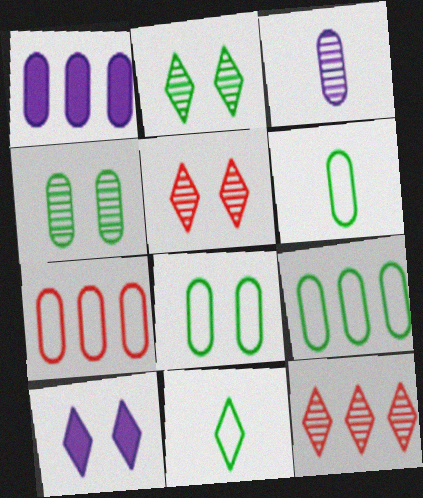[[6, 8, 9], 
[10, 11, 12]]